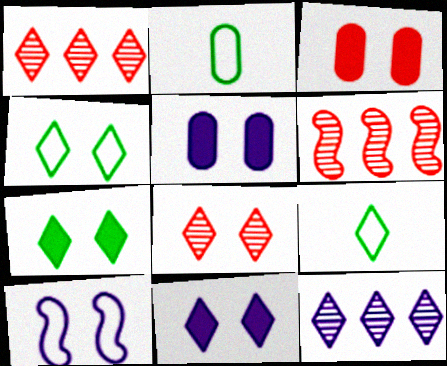[[1, 9, 11], 
[2, 6, 11], 
[4, 8, 11], 
[5, 6, 9]]